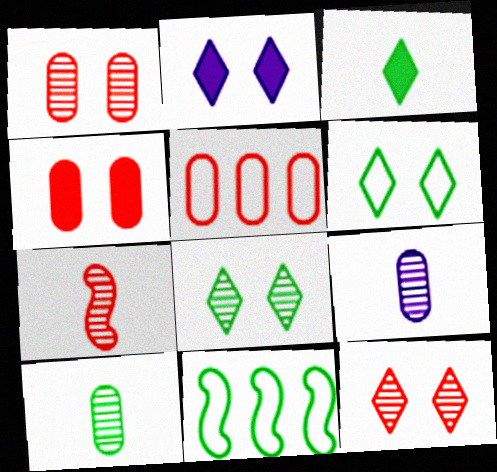[[2, 6, 12]]